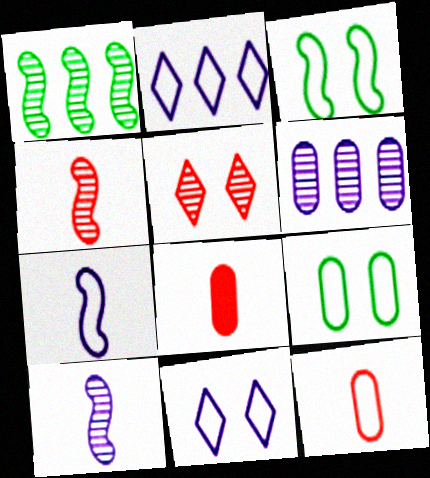[[1, 8, 11], 
[2, 3, 12], 
[6, 8, 9]]